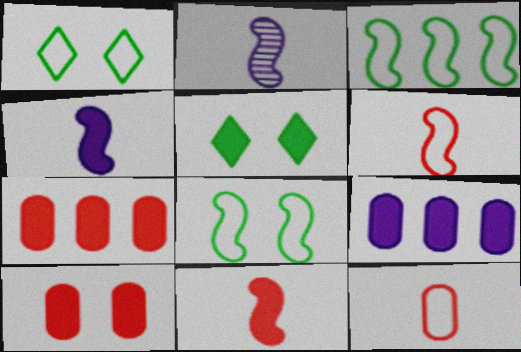[[1, 2, 7], 
[4, 5, 7], 
[5, 9, 11]]